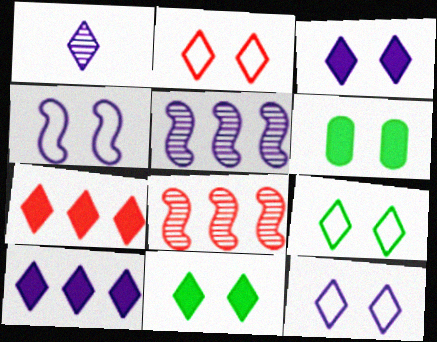[[1, 7, 9], 
[1, 10, 12], 
[2, 9, 12]]